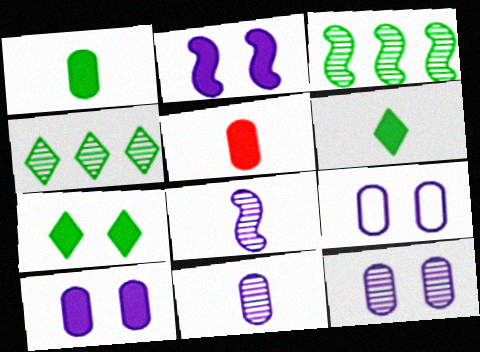[[9, 10, 12]]